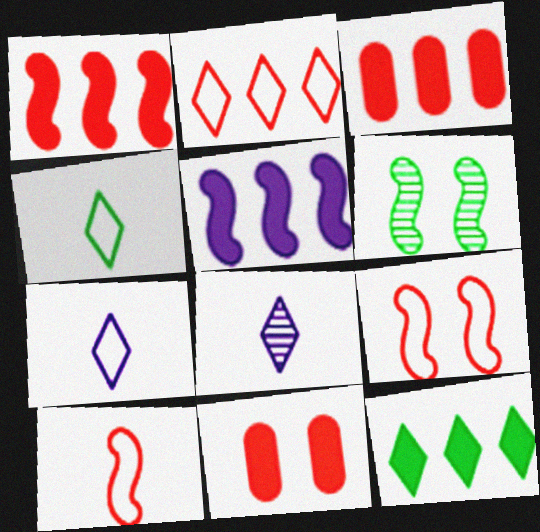[[3, 5, 12], 
[3, 6, 7], 
[5, 6, 10]]